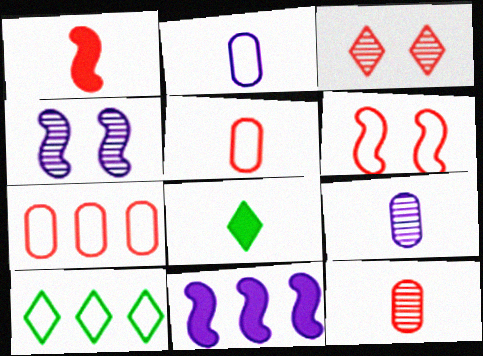[[1, 3, 7], 
[2, 6, 10], 
[4, 7, 8]]